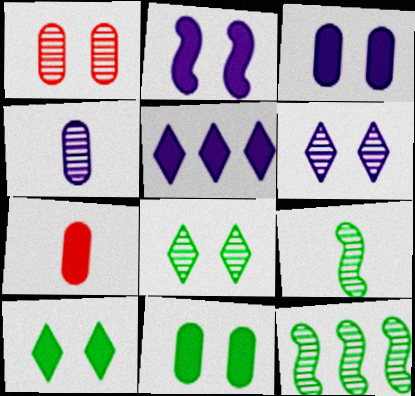[]